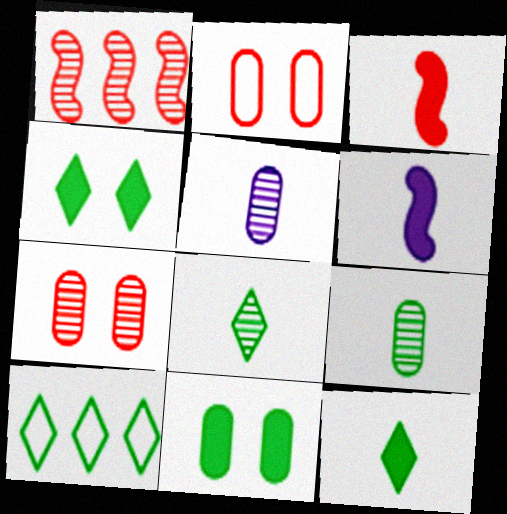[[4, 8, 10], 
[6, 7, 10]]